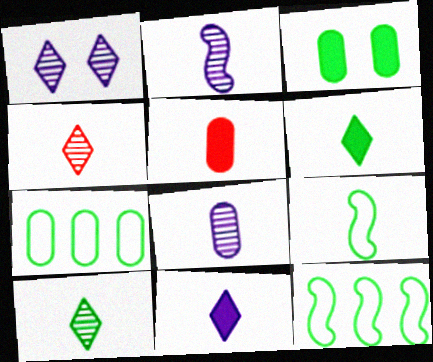[[1, 5, 12], 
[3, 10, 12]]